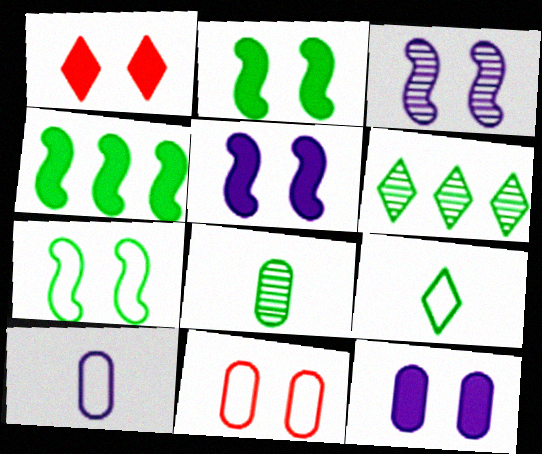[[1, 2, 12]]